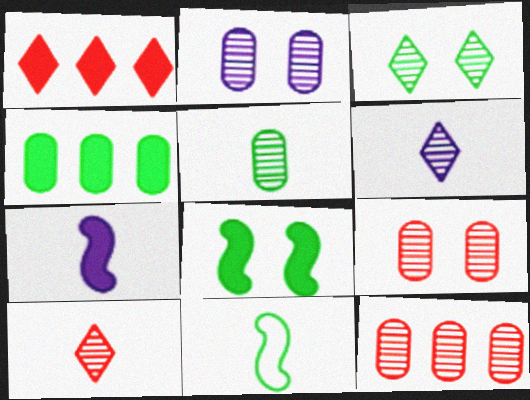[[1, 2, 11], 
[2, 5, 12], 
[3, 4, 11]]